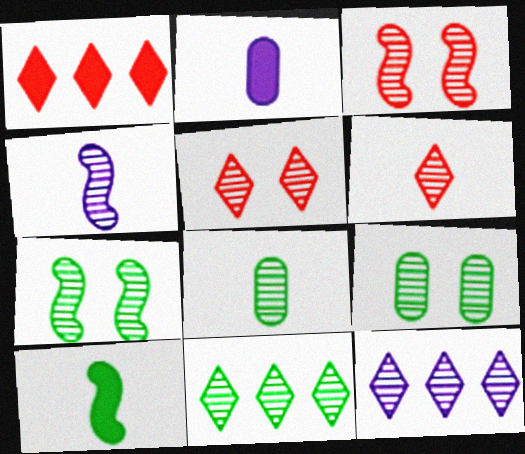[[3, 8, 12], 
[4, 6, 8], 
[7, 8, 11]]